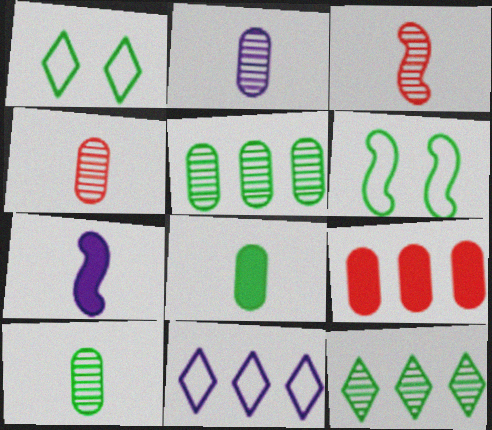[[2, 4, 10], 
[6, 8, 12]]